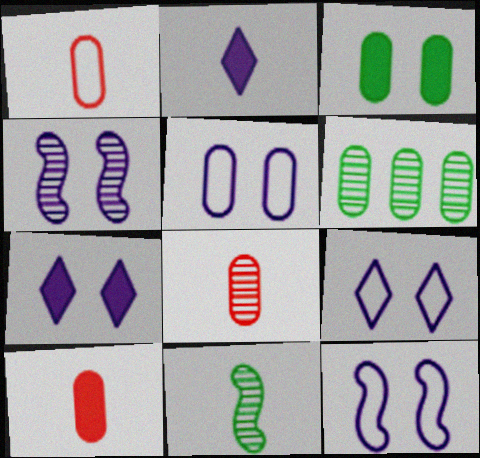[[1, 2, 11], 
[1, 8, 10], 
[4, 5, 7], 
[5, 6, 10], 
[5, 9, 12]]